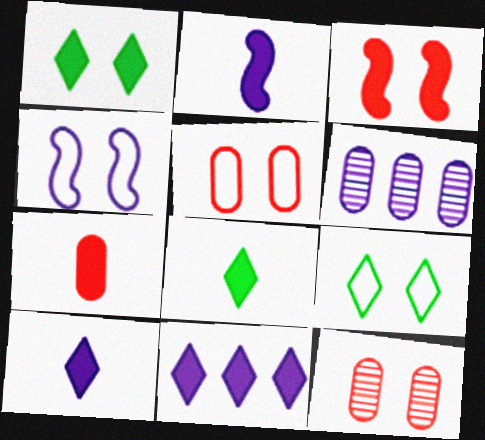[[1, 4, 12], 
[2, 7, 8], 
[4, 5, 9], 
[4, 6, 10]]